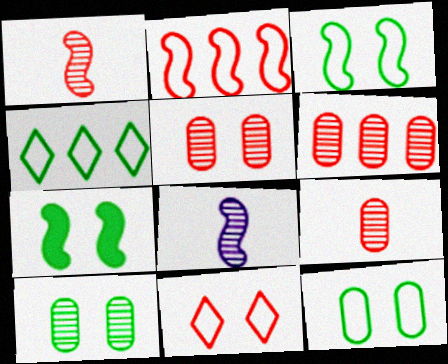[[2, 7, 8], 
[5, 6, 9]]